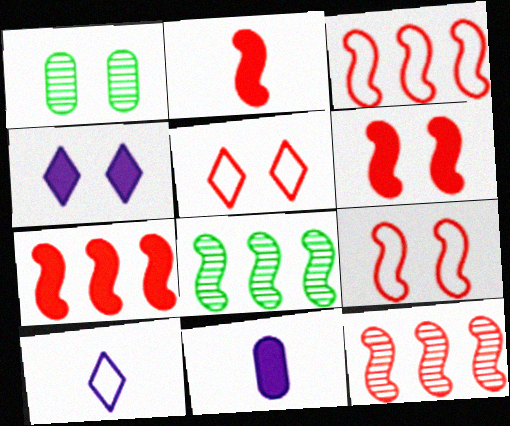[[1, 4, 9], 
[1, 7, 10], 
[2, 6, 7], 
[2, 9, 12], 
[3, 7, 12], 
[5, 8, 11]]